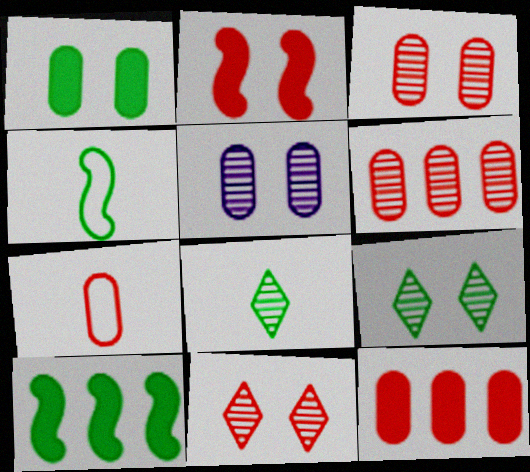[[3, 7, 12]]